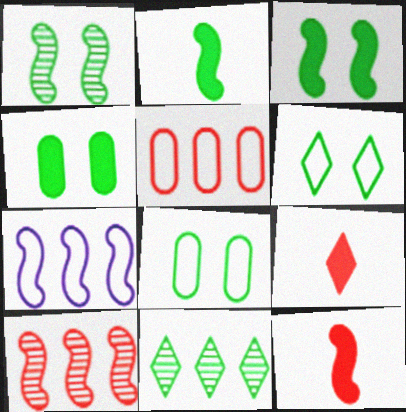[[1, 4, 6], 
[1, 7, 12], 
[2, 8, 11]]